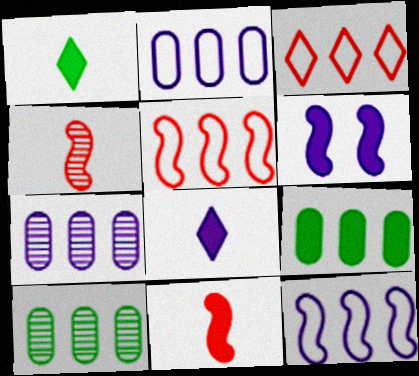[]